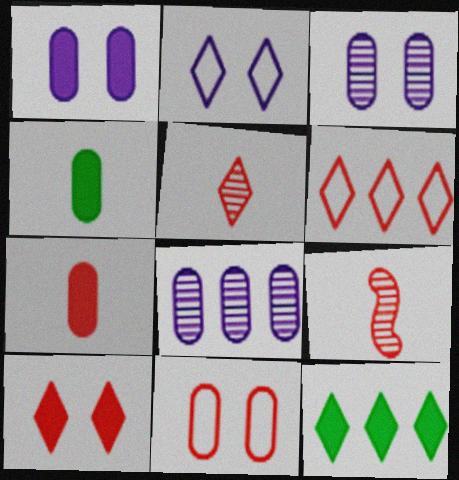[[2, 5, 12], 
[4, 8, 11], 
[5, 6, 10]]